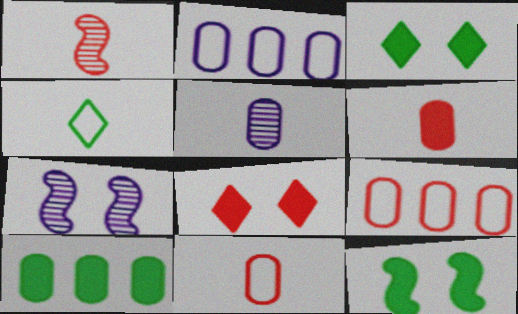[[1, 2, 3], 
[1, 8, 9]]